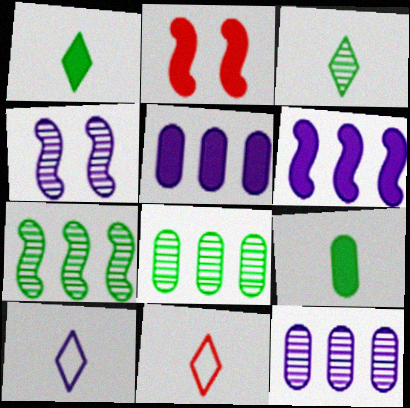[[1, 2, 5], 
[2, 8, 10], 
[4, 5, 10]]